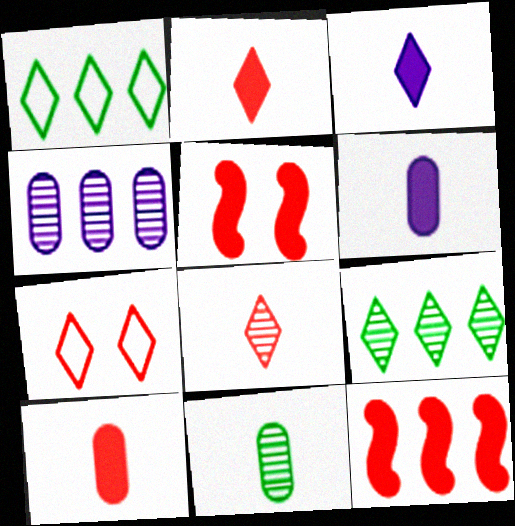[[1, 4, 12], 
[3, 7, 9]]